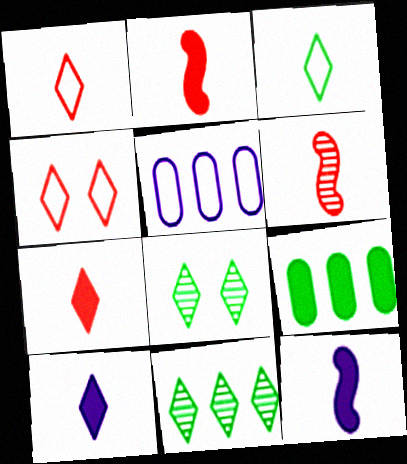[[2, 5, 8], 
[4, 10, 11]]